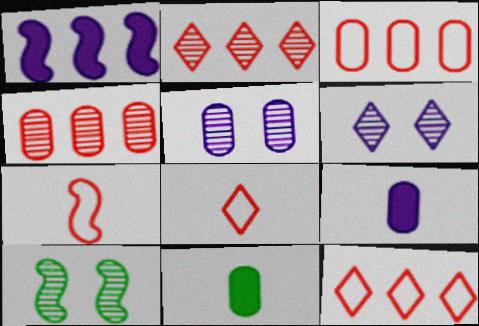[[1, 7, 10], 
[3, 5, 11], 
[9, 10, 12]]